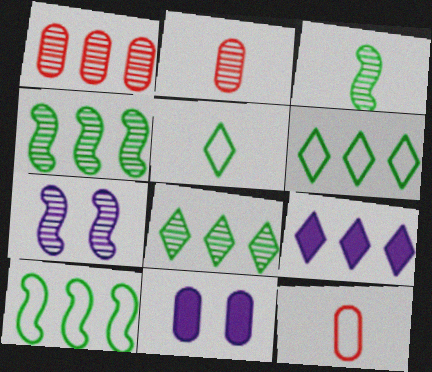[[1, 9, 10], 
[2, 7, 8]]